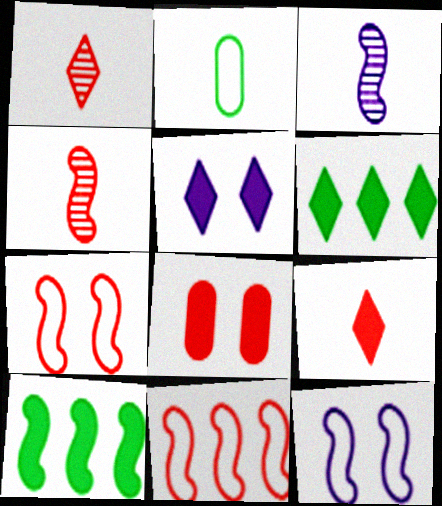[[1, 8, 11], 
[2, 3, 9], 
[3, 7, 10], 
[4, 10, 12], 
[5, 6, 9]]